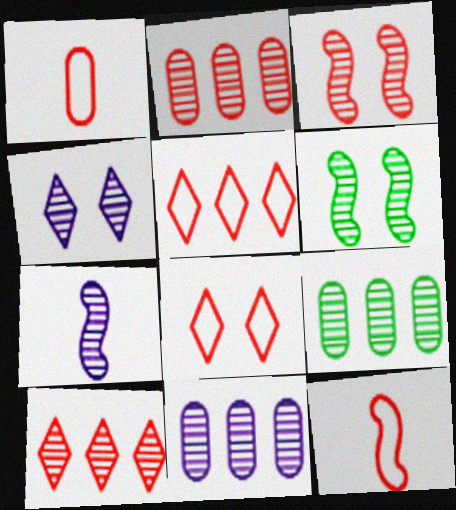[[2, 9, 11], 
[4, 7, 11]]